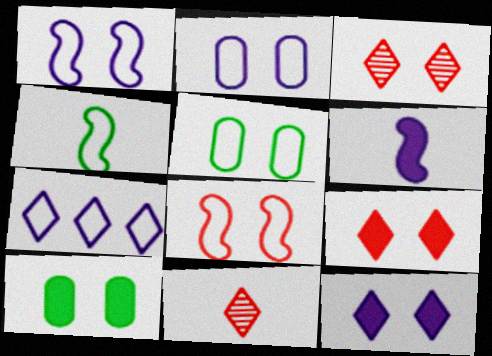[[1, 3, 10]]